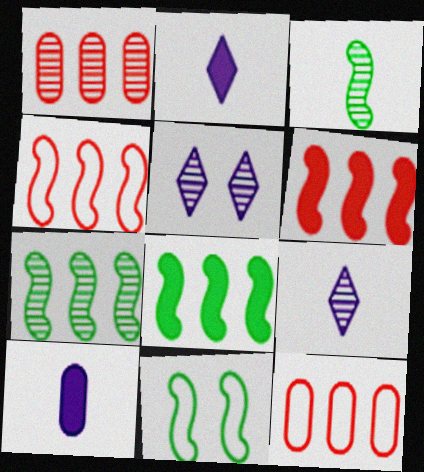[[1, 2, 11], 
[1, 3, 5], 
[3, 8, 11]]